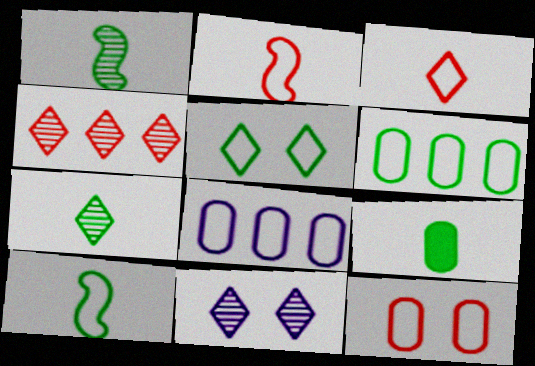[[2, 5, 8], 
[4, 7, 11], 
[5, 6, 10], 
[7, 9, 10]]